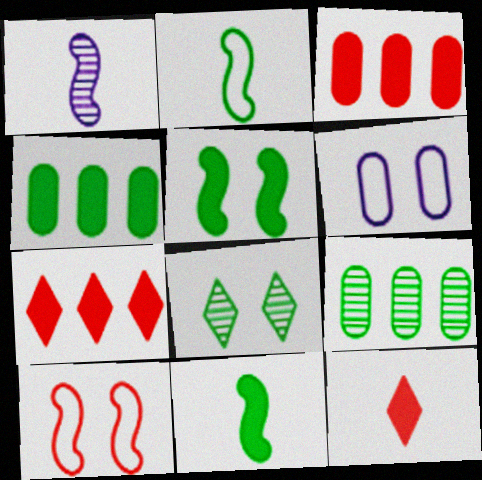[[2, 4, 8]]